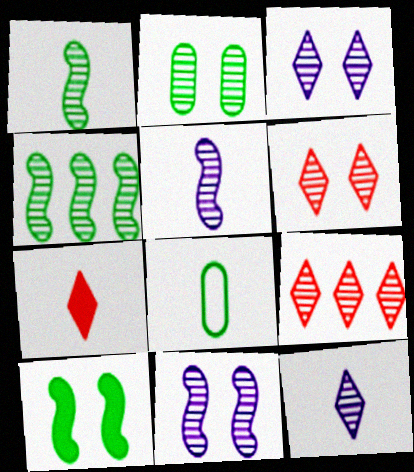[[2, 5, 9], 
[2, 6, 11], 
[5, 7, 8]]